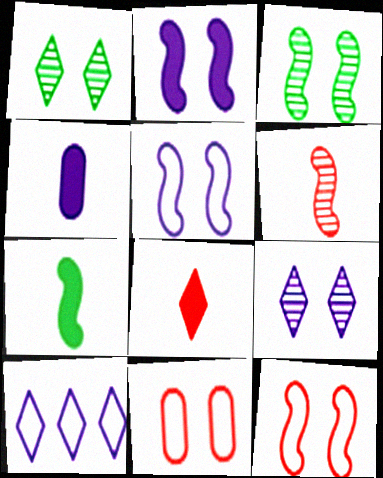[[1, 2, 11], 
[1, 8, 10], 
[2, 3, 12], 
[4, 7, 8]]